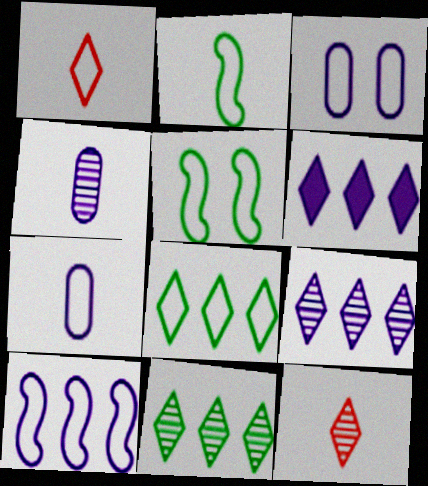[[1, 2, 7]]